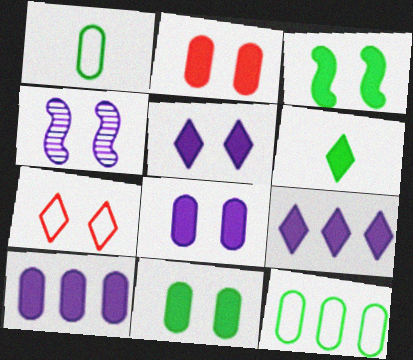[[2, 3, 5], 
[2, 8, 11], 
[4, 7, 11]]